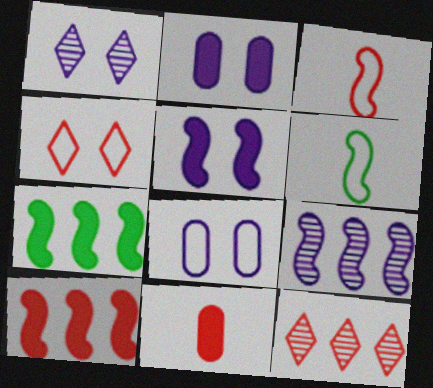[[1, 5, 8], 
[2, 6, 12]]